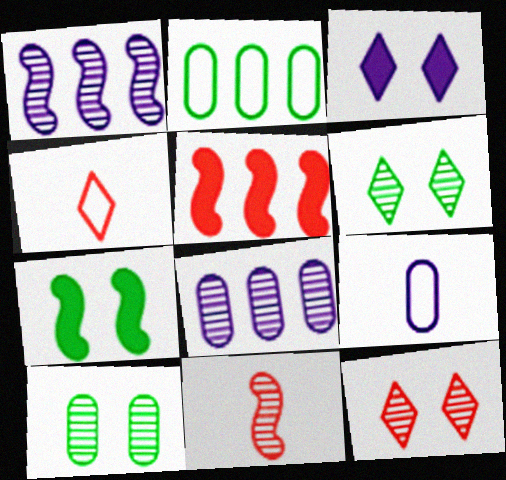[[1, 3, 9], 
[2, 3, 11], 
[4, 7, 8], 
[5, 6, 9], 
[6, 8, 11]]